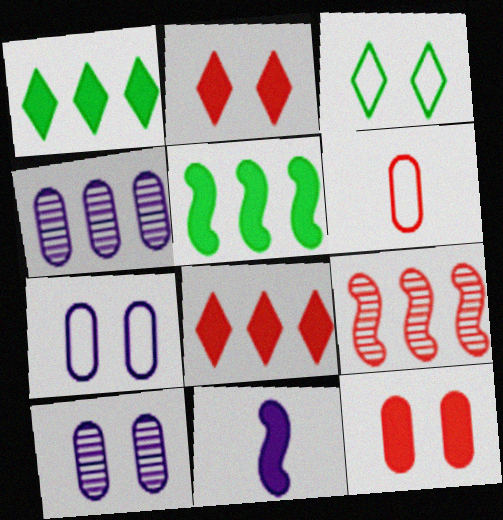[[1, 11, 12], 
[2, 6, 9]]